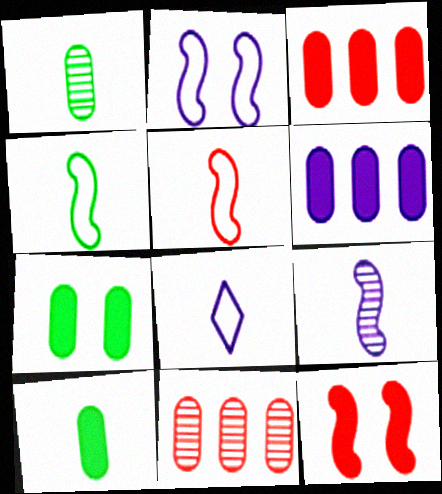[]